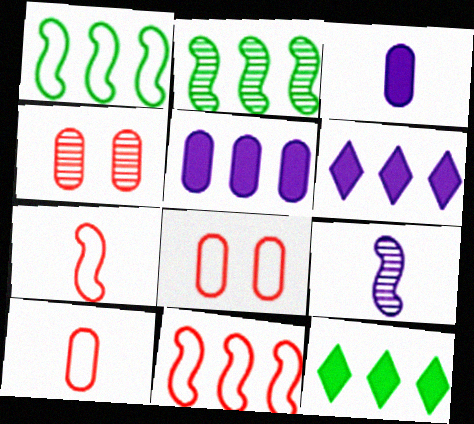[[8, 9, 12]]